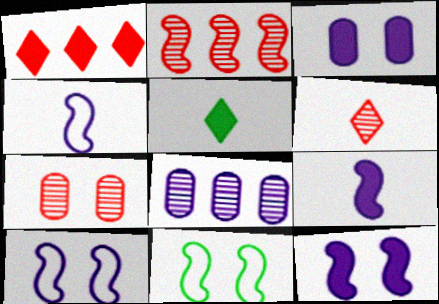[[2, 6, 7], 
[2, 9, 11]]